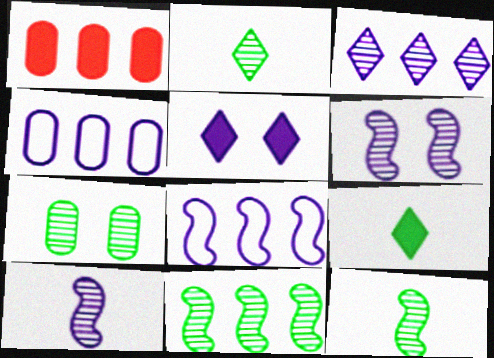[[2, 7, 11], 
[4, 5, 10]]